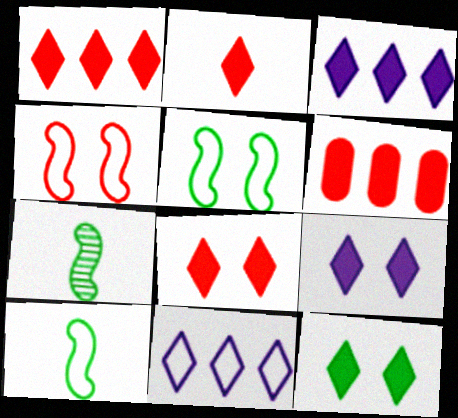[[1, 2, 8], 
[2, 3, 12], 
[8, 9, 12]]